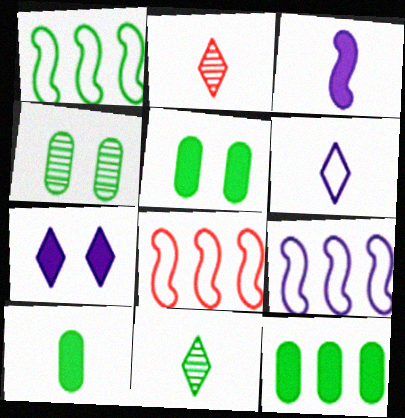[[1, 5, 11], 
[1, 8, 9], 
[2, 5, 9], 
[5, 10, 12]]